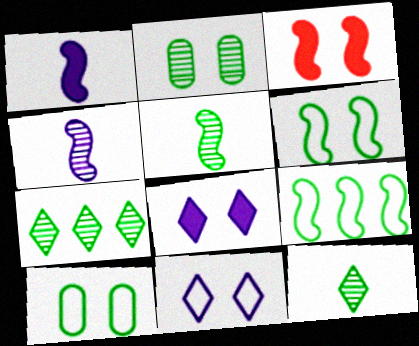[[2, 3, 11], 
[2, 5, 7], 
[3, 4, 9]]